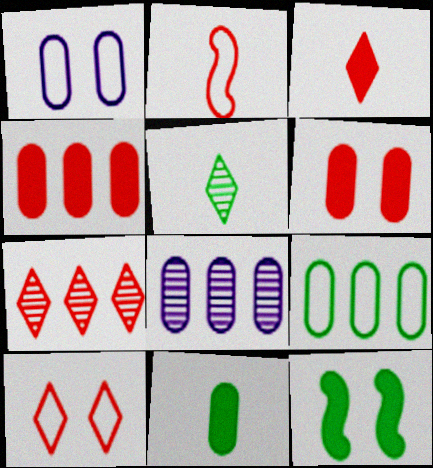[[2, 6, 7], 
[3, 7, 10], 
[4, 8, 9], 
[5, 9, 12]]